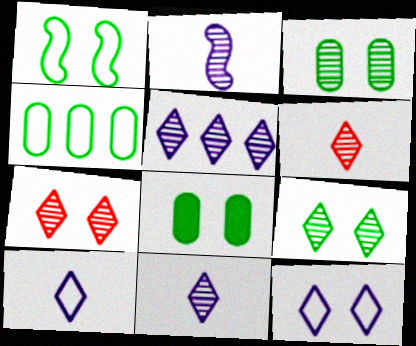[[1, 8, 9], 
[5, 6, 9]]